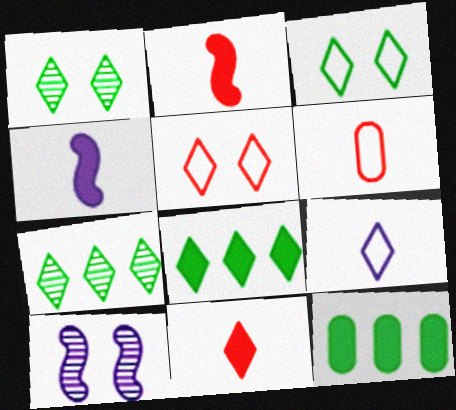[[6, 8, 10]]